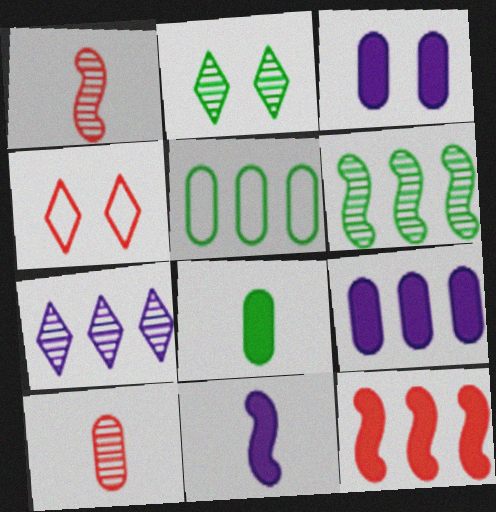[[3, 5, 10], 
[4, 10, 12], 
[5, 7, 12]]